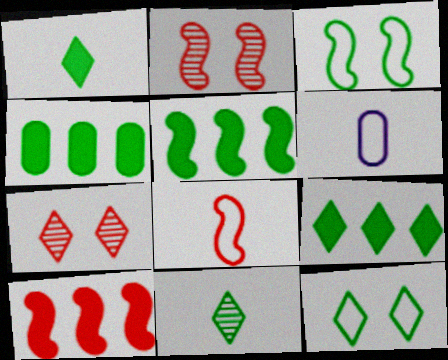[[2, 6, 9], 
[2, 8, 10], 
[3, 4, 11], 
[4, 5, 9], 
[5, 6, 7], 
[9, 11, 12]]